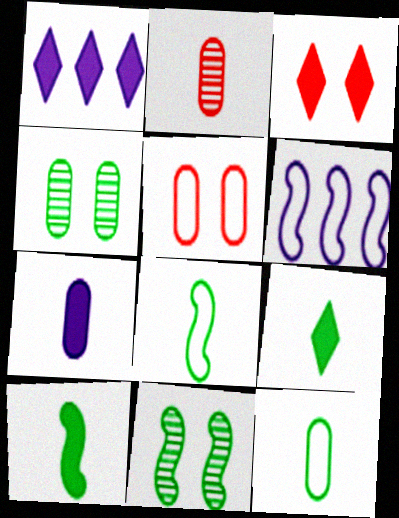[[1, 3, 9], 
[2, 7, 12]]